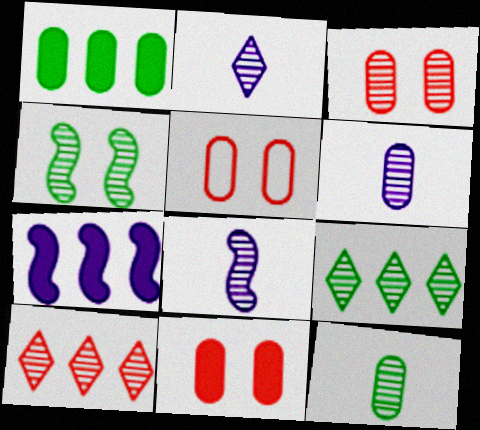[[1, 5, 6], 
[2, 6, 8], 
[3, 5, 11], 
[3, 8, 9], 
[4, 6, 10], 
[4, 9, 12]]